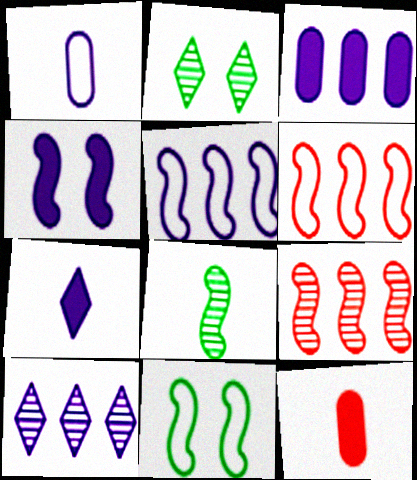[[1, 4, 10], 
[2, 5, 12], 
[3, 4, 7], 
[3, 5, 10], 
[4, 6, 8], 
[10, 11, 12]]